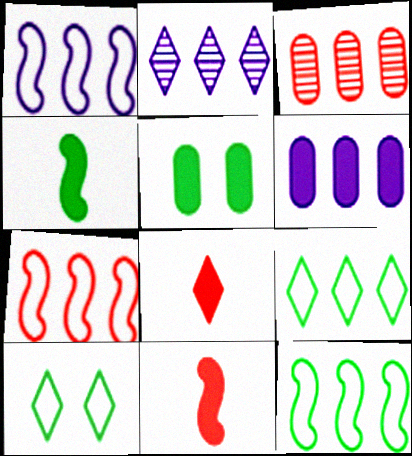[[1, 2, 6], 
[1, 7, 12], 
[2, 8, 10]]